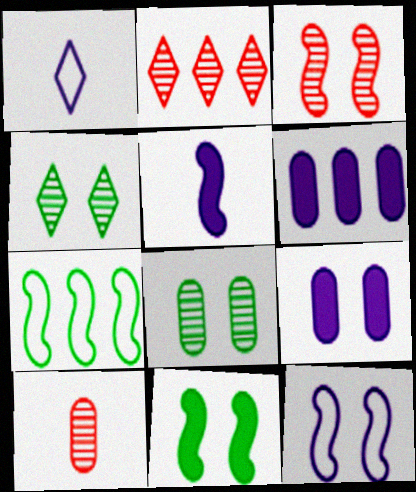[[2, 3, 10], 
[2, 6, 7], 
[3, 5, 7], 
[3, 11, 12]]